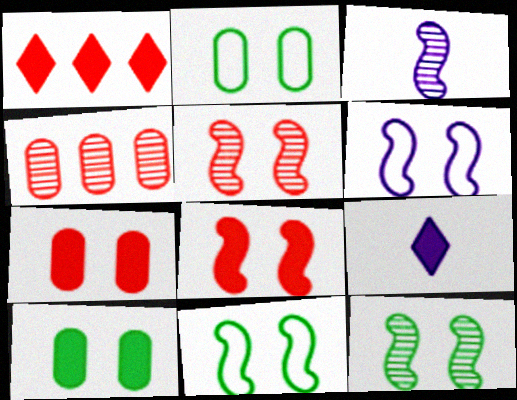[[1, 2, 3], 
[4, 9, 11], 
[6, 8, 12]]